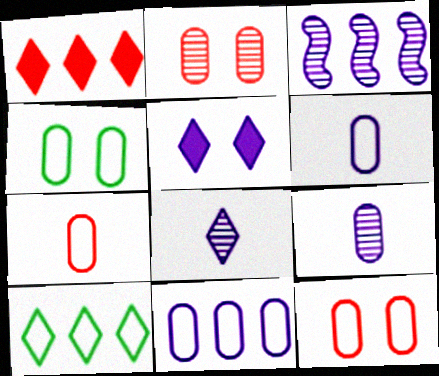[[3, 5, 6], 
[4, 7, 11]]